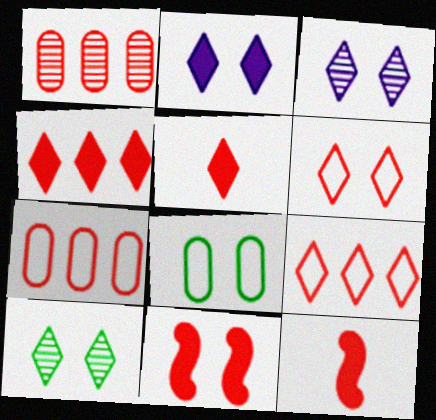[[1, 6, 12], 
[2, 6, 10], 
[3, 8, 11]]